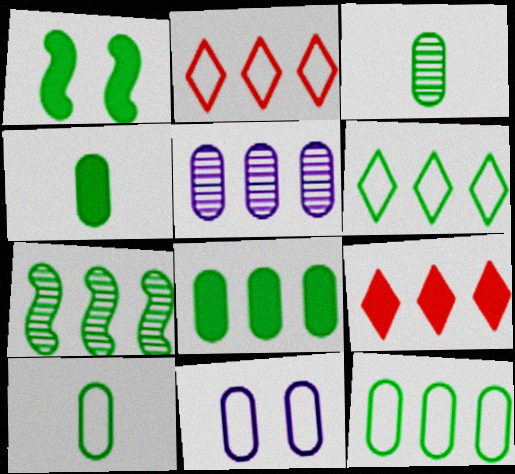[[1, 3, 6], 
[3, 4, 10], 
[6, 7, 8]]